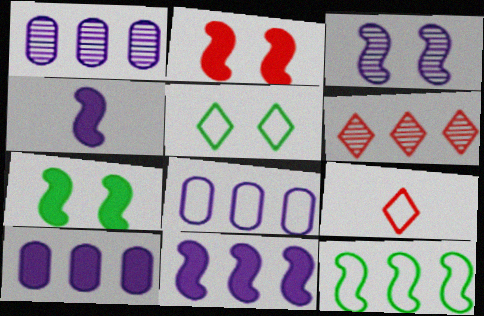[[1, 7, 9], 
[1, 8, 10], 
[6, 10, 12]]